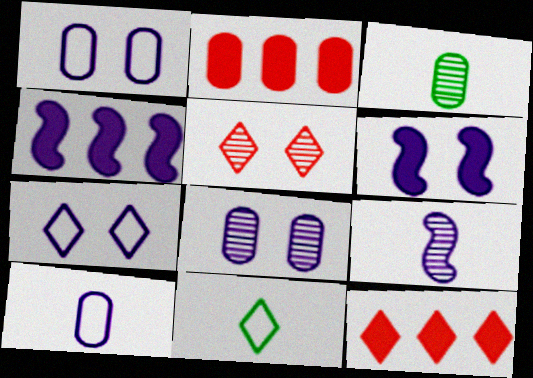[[1, 2, 3], 
[6, 7, 8]]